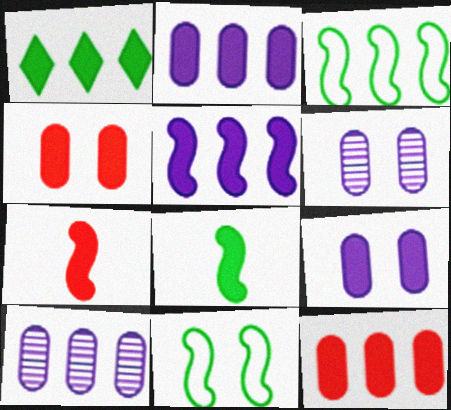[[1, 5, 12], 
[1, 7, 9]]